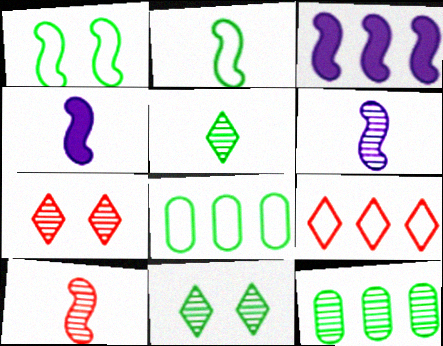[[1, 3, 10], 
[2, 4, 10], 
[3, 9, 12], 
[4, 7, 8], 
[6, 7, 12]]